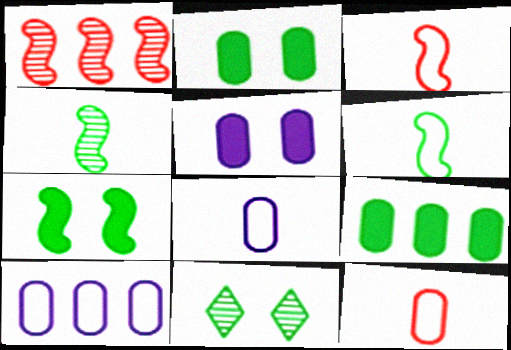[[6, 9, 11]]